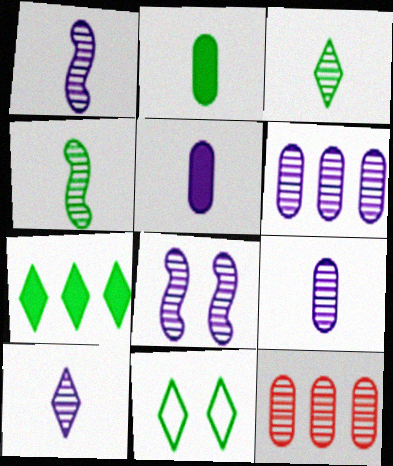[[1, 9, 10], 
[3, 7, 11], 
[3, 8, 12], 
[6, 8, 10]]